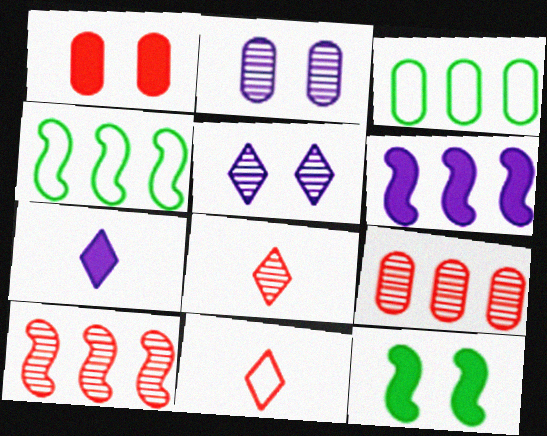[[1, 10, 11], 
[4, 6, 10]]